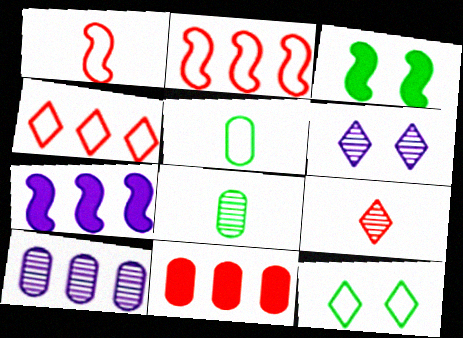[]